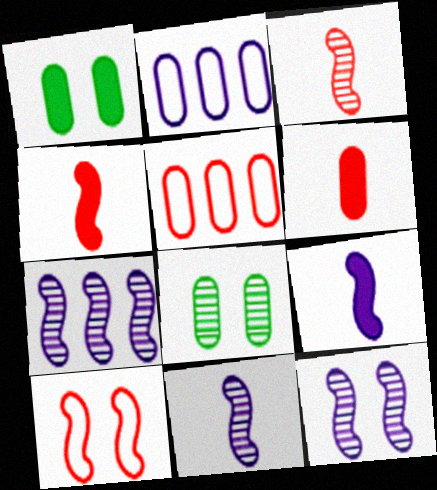[[2, 6, 8], 
[7, 11, 12]]